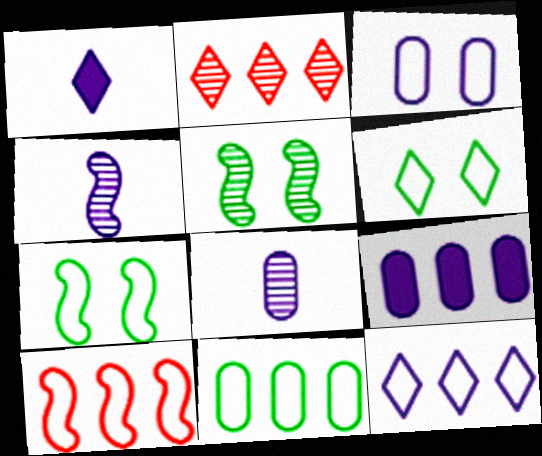[[1, 2, 6], 
[2, 5, 8], 
[3, 8, 9], 
[10, 11, 12]]